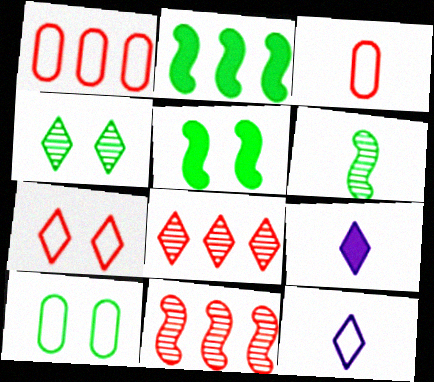[[3, 6, 9], 
[4, 5, 10], 
[9, 10, 11]]